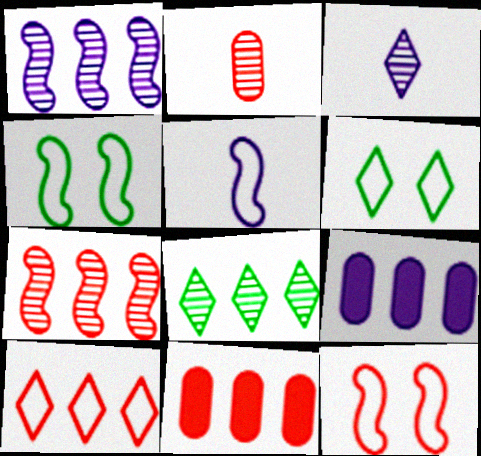[[3, 4, 11], 
[7, 10, 11]]